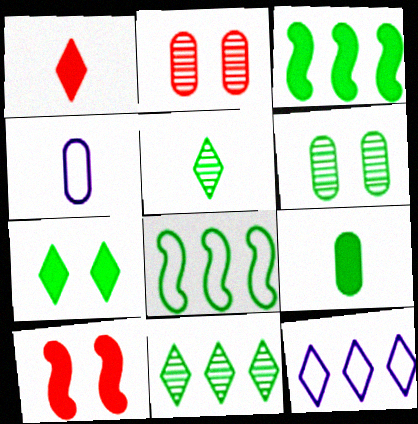[[3, 7, 9], 
[4, 10, 11]]